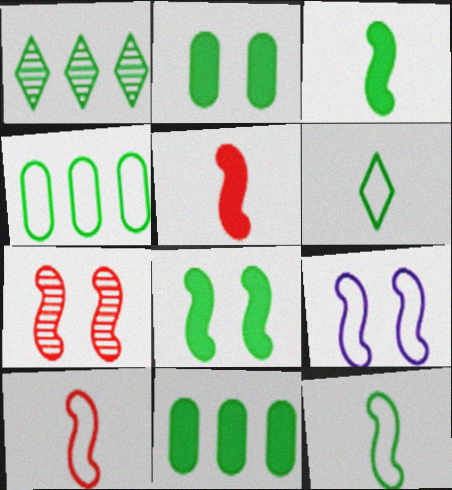[[1, 2, 12], 
[7, 8, 9]]